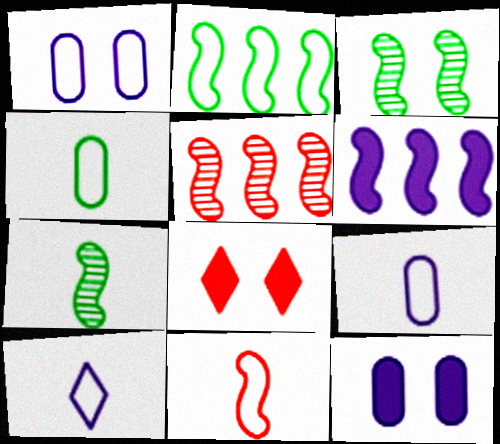[[1, 3, 8], 
[2, 5, 6], 
[3, 6, 11], 
[4, 10, 11]]